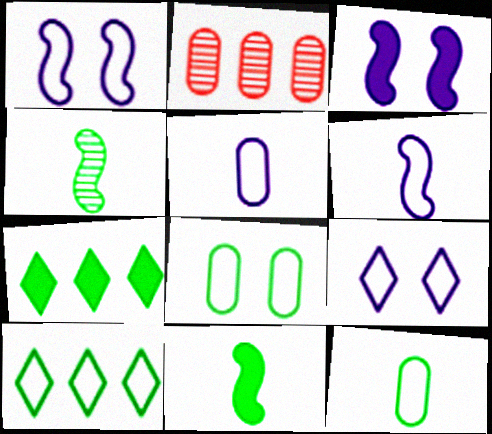[[2, 9, 11], 
[4, 7, 8]]